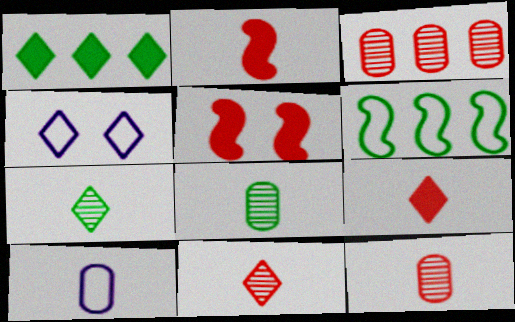[[1, 4, 11], 
[2, 7, 10]]